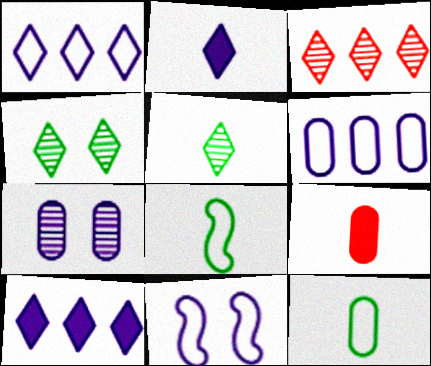[]